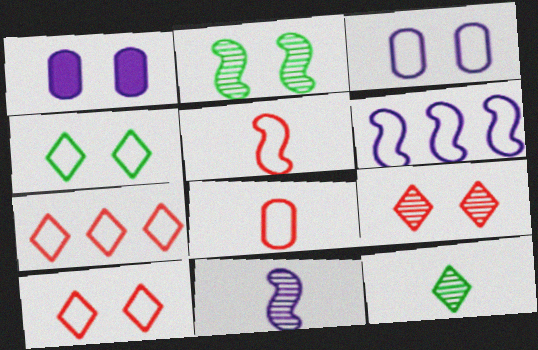[[1, 2, 10], 
[4, 6, 8]]